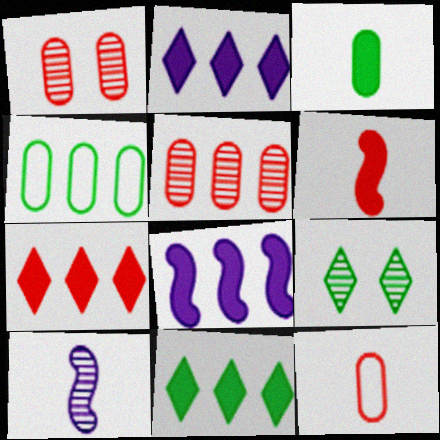[[2, 7, 11], 
[5, 9, 10], 
[8, 9, 12]]